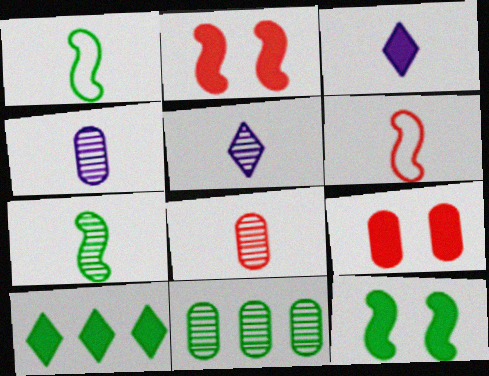[[1, 3, 8], 
[5, 7, 8]]